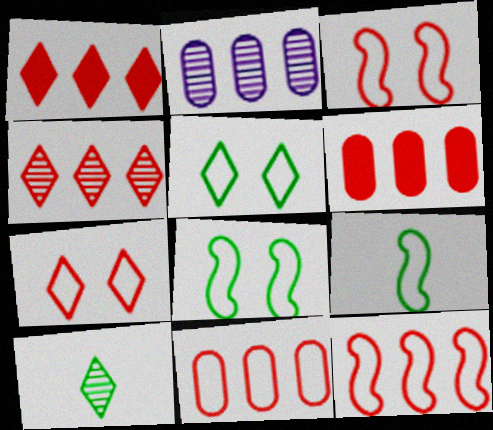[[4, 6, 12]]